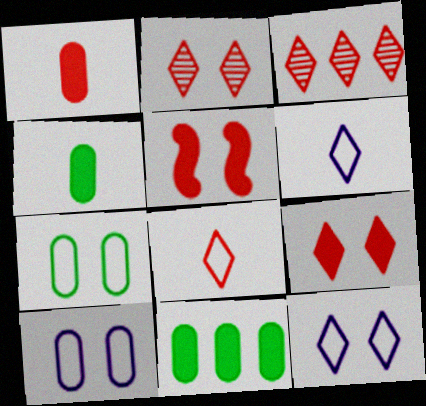[[3, 8, 9]]